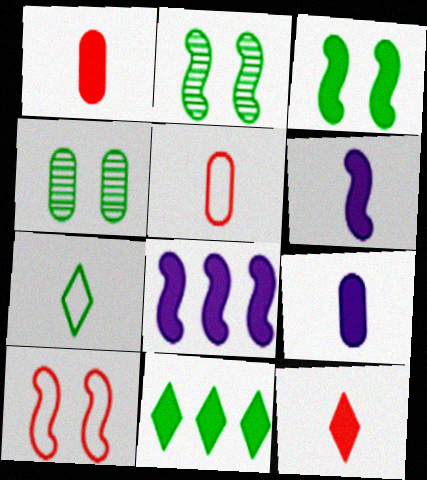[]